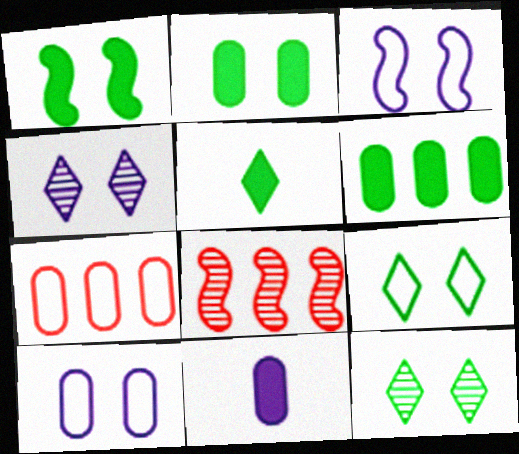[[1, 5, 6], 
[5, 8, 10], 
[8, 9, 11]]